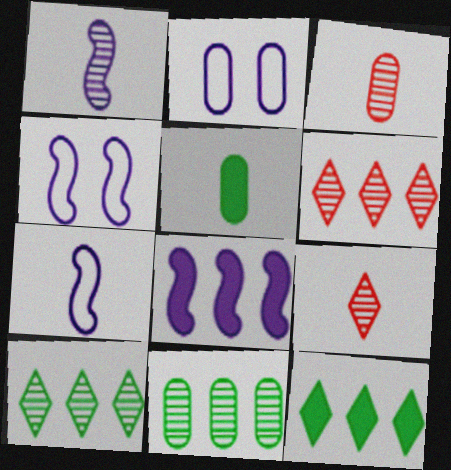[[1, 4, 8], 
[3, 4, 12], 
[4, 5, 6], 
[5, 7, 9]]